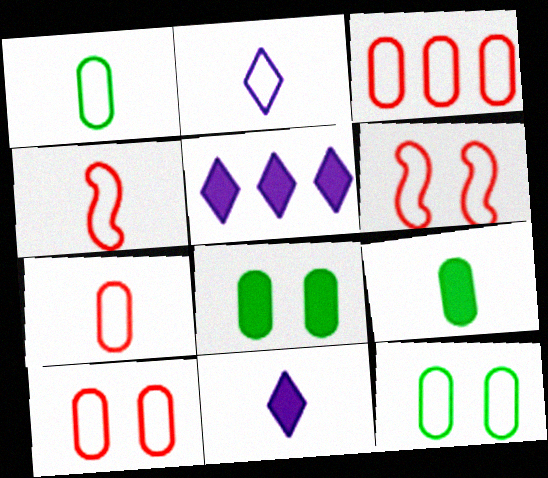[[1, 2, 4], 
[3, 7, 10]]